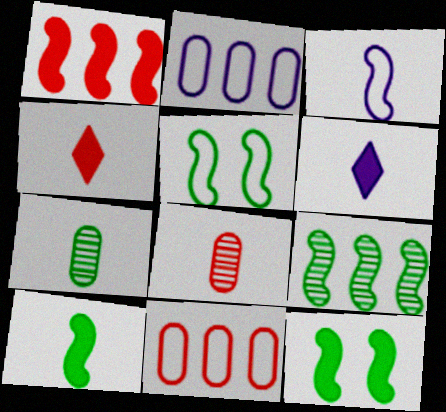[[3, 4, 7], 
[5, 9, 10]]